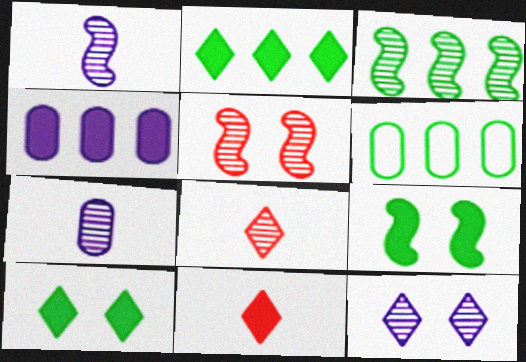[[1, 3, 5], 
[2, 3, 6], 
[4, 9, 11]]